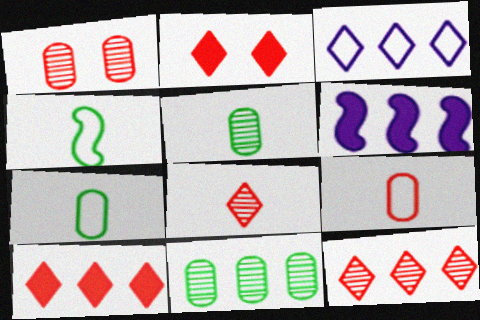[]